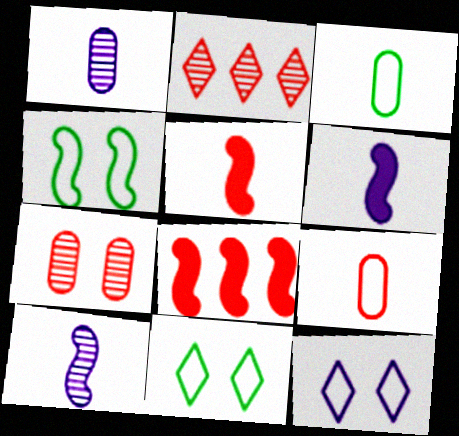[[1, 8, 11], 
[4, 8, 10]]